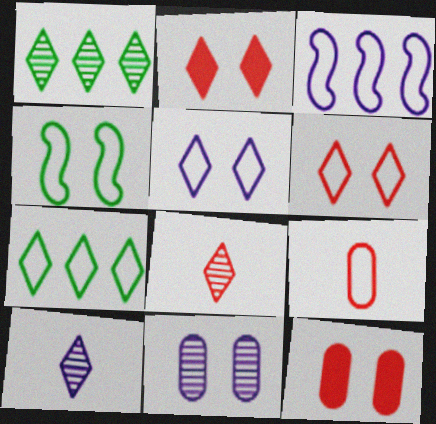[[2, 4, 11], 
[2, 7, 10]]